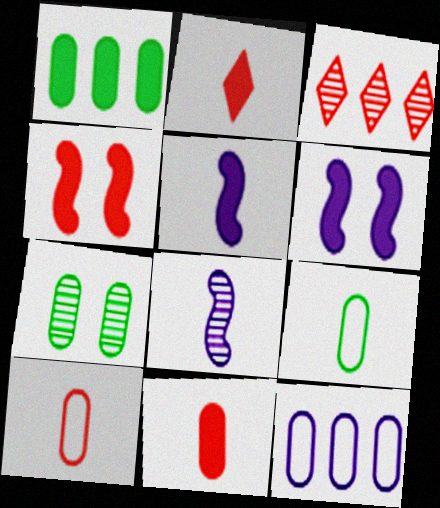[[1, 2, 6], 
[1, 7, 9], 
[2, 8, 9], 
[3, 4, 10], 
[3, 6, 9], 
[3, 7, 8], 
[7, 11, 12]]